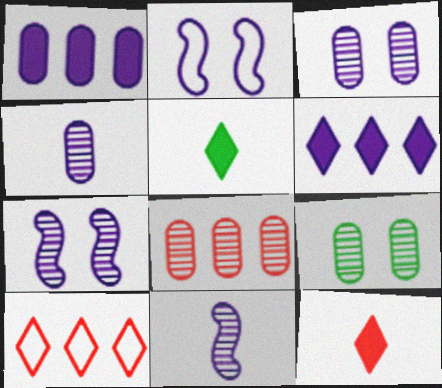[[2, 4, 6], 
[2, 5, 8], 
[4, 8, 9]]